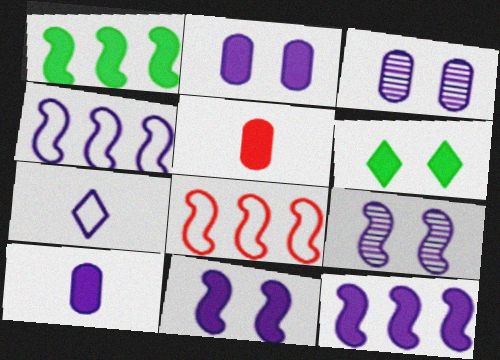[[3, 7, 12], 
[5, 6, 12]]